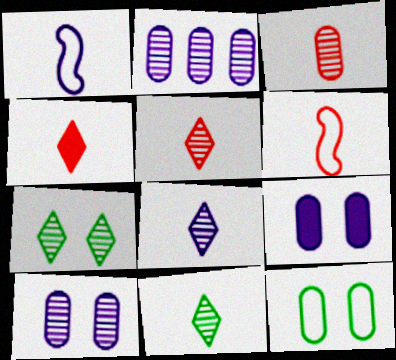[[3, 4, 6], 
[5, 8, 11]]